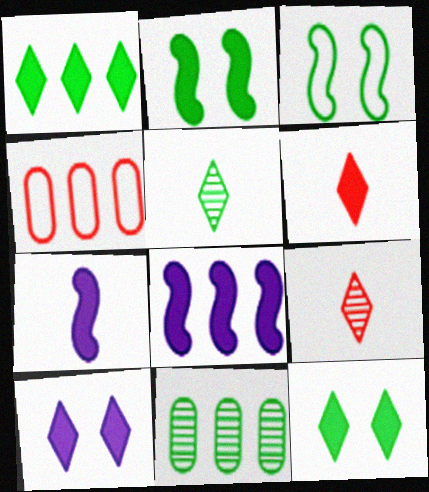[[1, 6, 10]]